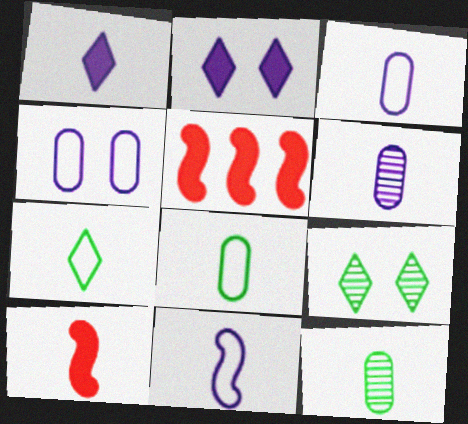[[1, 6, 11], 
[3, 5, 9], 
[6, 7, 10]]